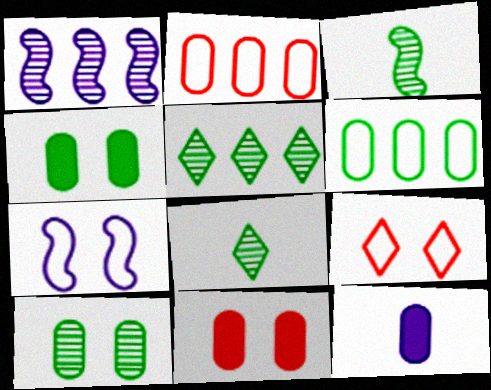[[2, 10, 12], 
[3, 5, 10]]